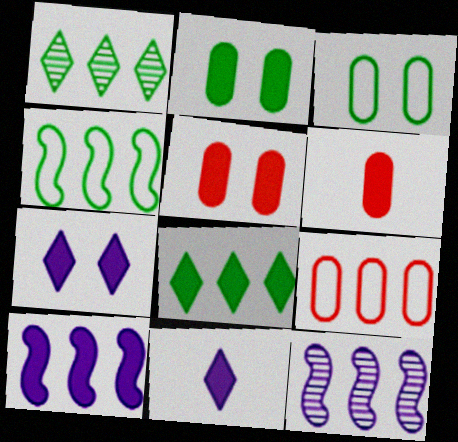[[1, 9, 10], 
[8, 9, 12]]